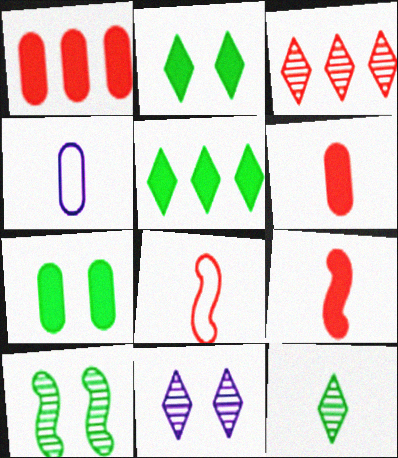[[3, 11, 12], 
[4, 9, 12]]